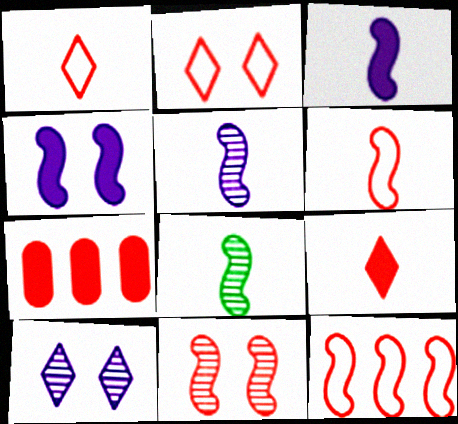[[1, 7, 11], 
[3, 6, 8], 
[4, 8, 12]]